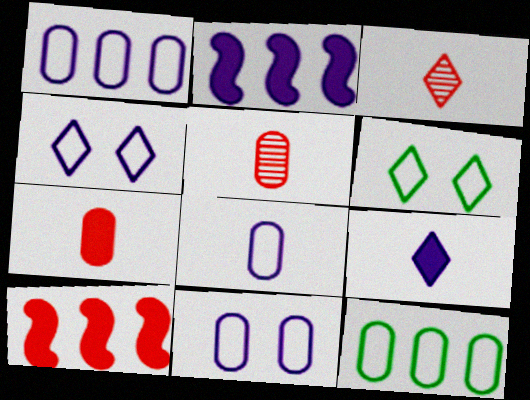[[1, 8, 11], 
[2, 5, 6]]